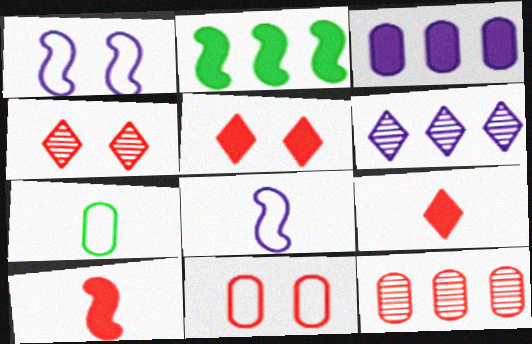[]